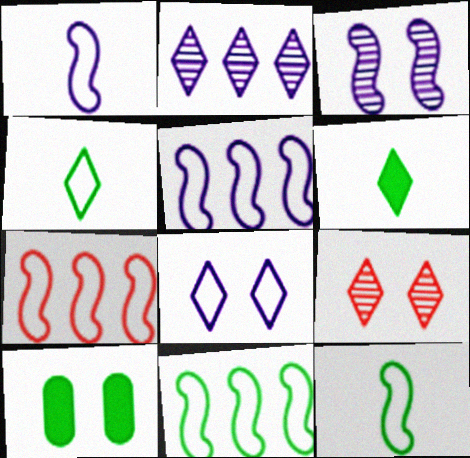[[5, 7, 11]]